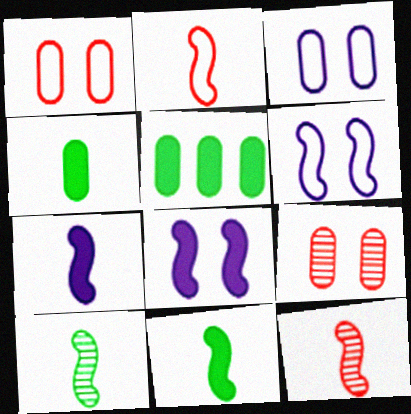[[2, 7, 10]]